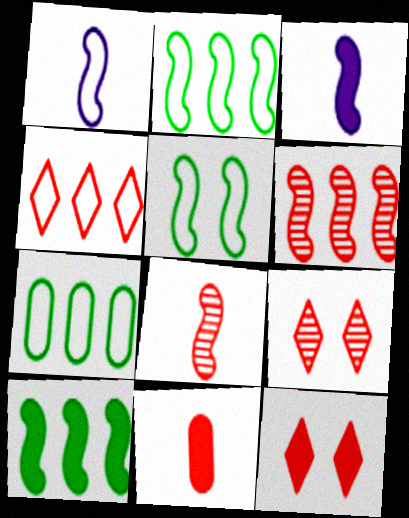[[3, 5, 6], 
[3, 7, 9]]